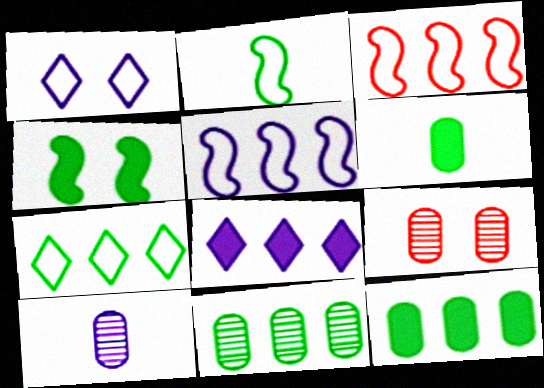[[1, 4, 9], 
[2, 8, 9], 
[3, 8, 11], 
[9, 10, 11]]